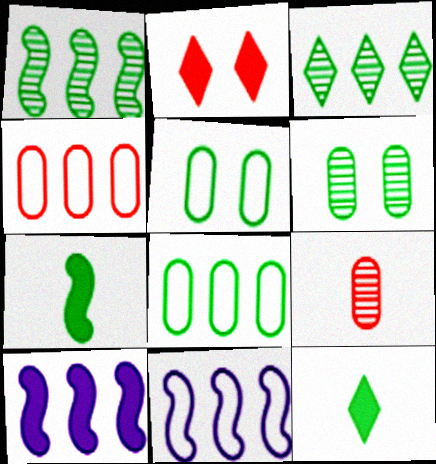[[1, 5, 12], 
[3, 4, 10], 
[3, 5, 7]]